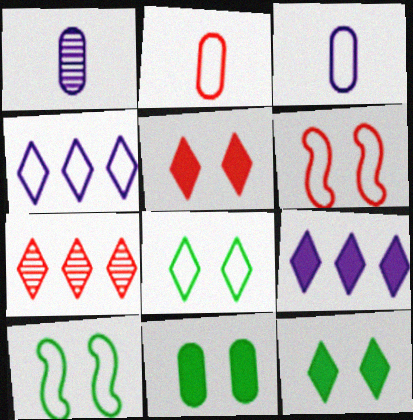[[2, 4, 10]]